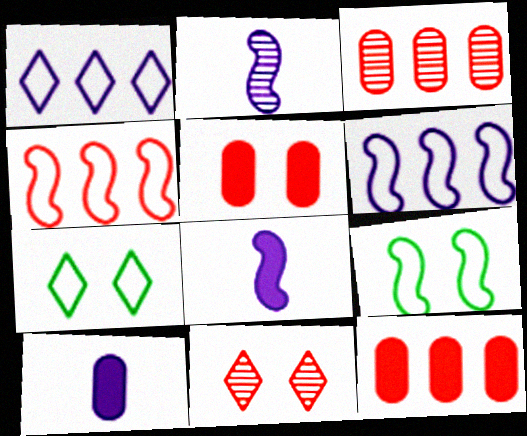[[2, 7, 12], 
[3, 7, 8]]